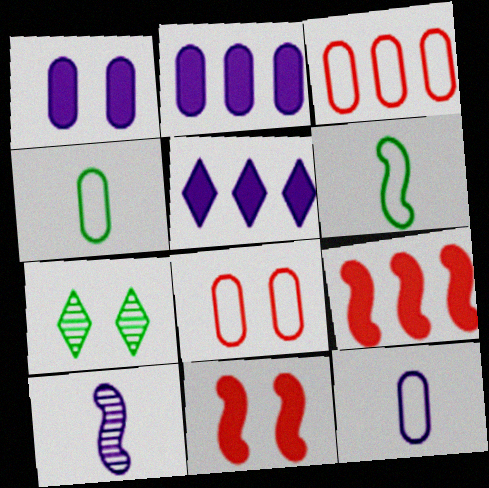[[7, 9, 12]]